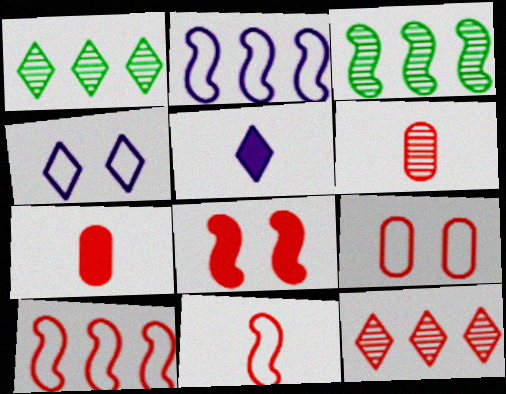[[3, 4, 7], 
[3, 5, 9]]